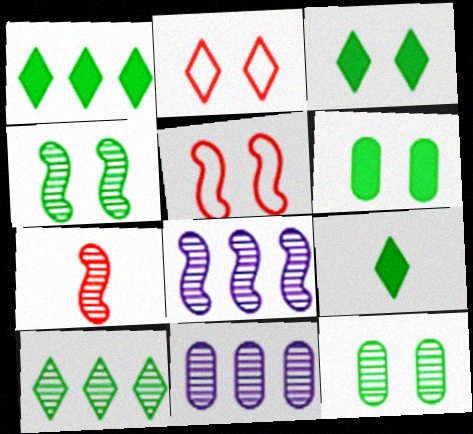[[1, 3, 9], 
[4, 7, 8], 
[5, 9, 11]]